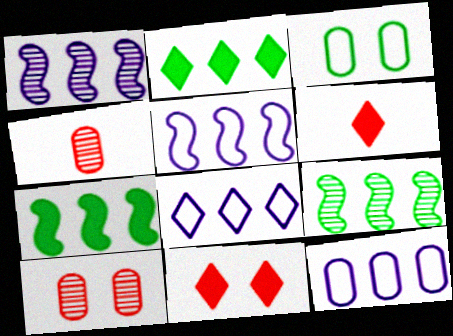[[1, 3, 6], 
[5, 8, 12]]